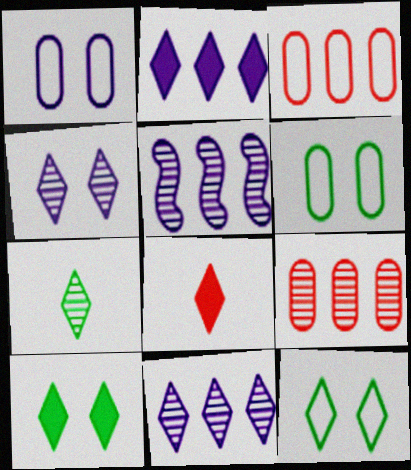[[2, 8, 10], 
[5, 6, 8], 
[8, 11, 12]]